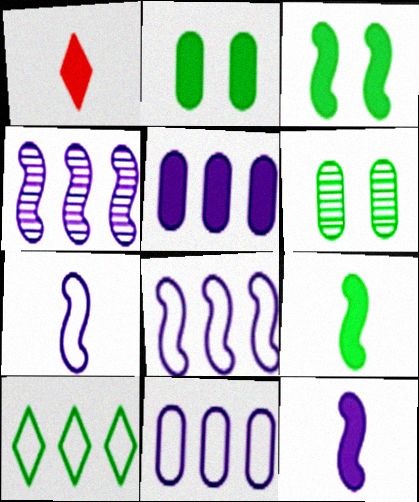[[1, 3, 5], 
[1, 6, 8], 
[6, 9, 10]]